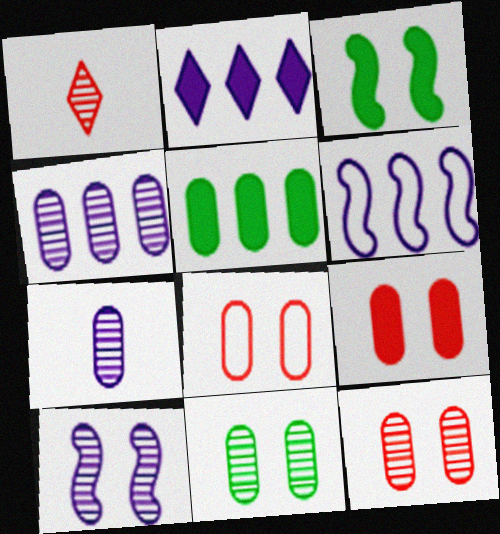[[2, 4, 6], 
[5, 7, 8], 
[8, 9, 12]]